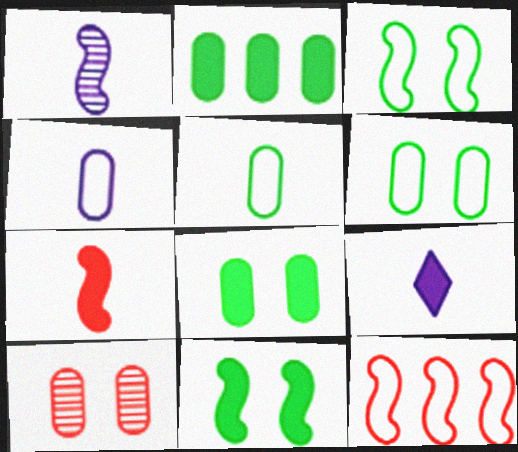[[1, 4, 9], 
[1, 11, 12], 
[2, 4, 10]]